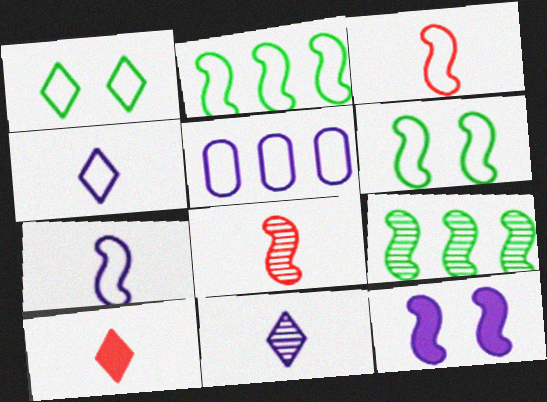[[1, 3, 5], 
[2, 8, 12], 
[3, 9, 12], 
[5, 11, 12]]